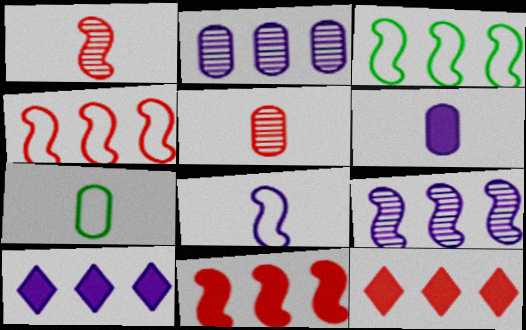[[2, 3, 12], 
[3, 9, 11], 
[5, 6, 7]]